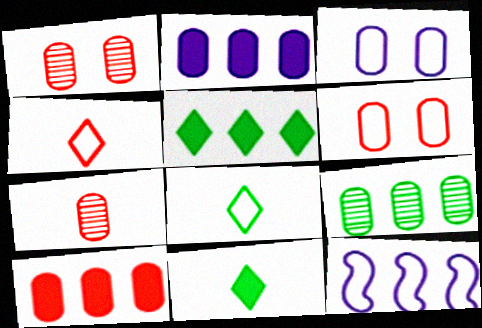[[1, 11, 12], 
[6, 7, 10], 
[6, 8, 12]]